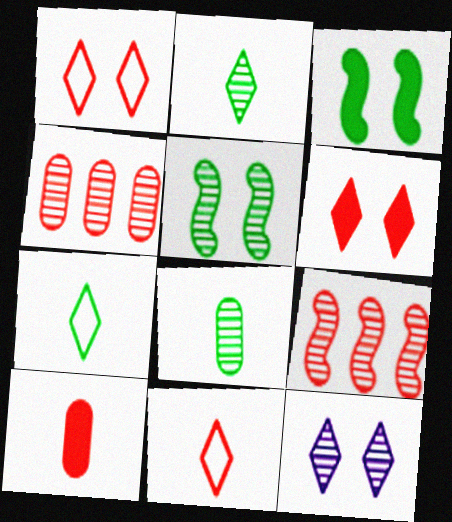[[1, 9, 10], 
[8, 9, 12]]